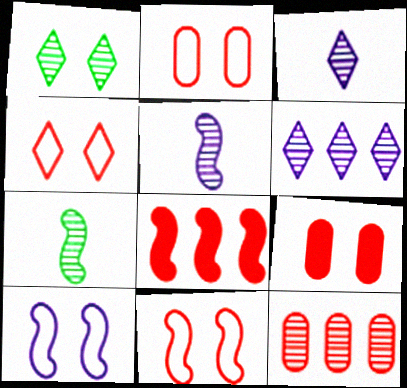[[1, 5, 12], 
[1, 9, 10], 
[2, 4, 11], 
[7, 8, 10]]